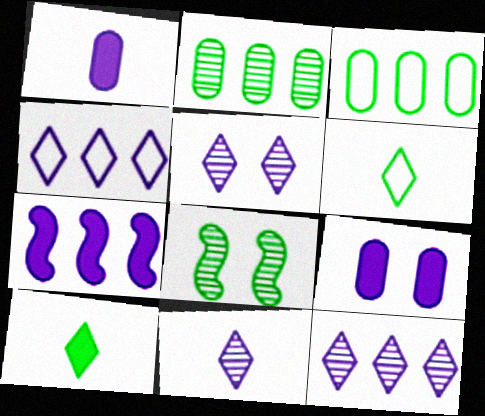[[3, 8, 10], 
[5, 11, 12]]